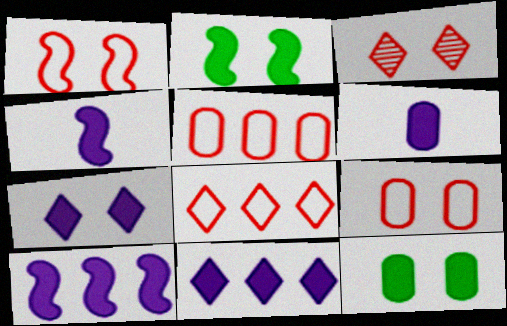[[6, 7, 10]]